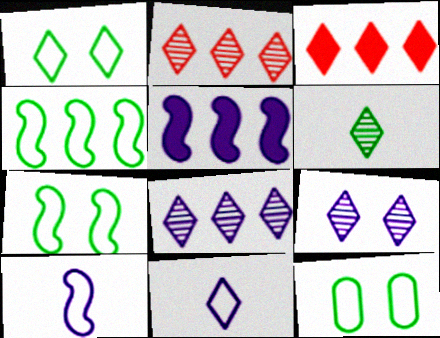[[1, 7, 12], 
[2, 6, 9]]